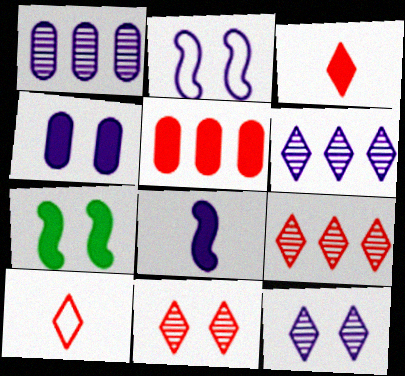[[1, 7, 10], 
[2, 4, 12]]